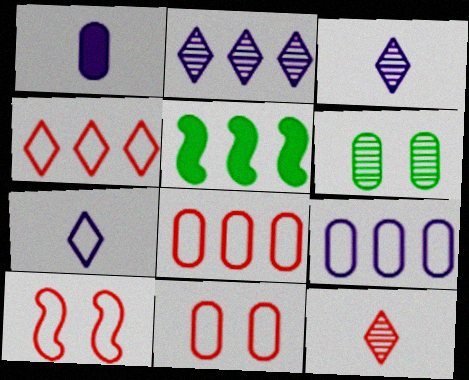[[1, 6, 8], 
[2, 5, 8], 
[3, 5, 11]]